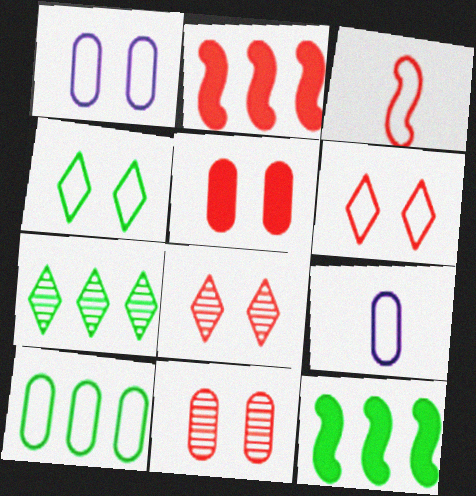[[7, 10, 12], 
[8, 9, 12]]